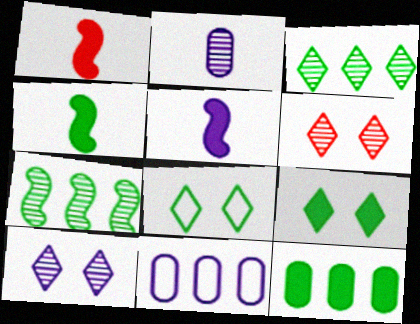[[1, 4, 5], 
[2, 6, 7], 
[4, 6, 11], 
[4, 9, 12], 
[5, 10, 11]]